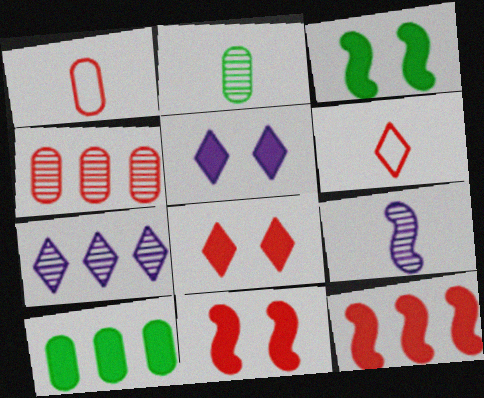[[1, 3, 7], 
[4, 6, 11]]